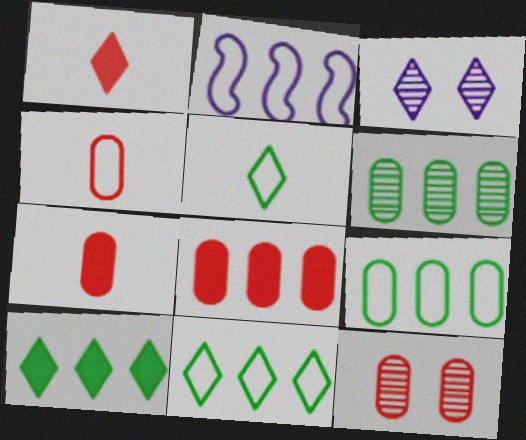[[1, 3, 11], 
[4, 8, 12]]